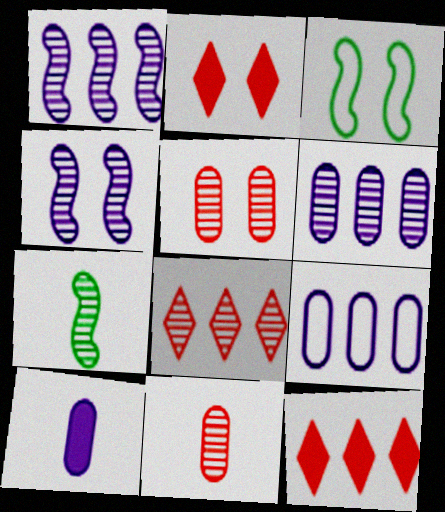[[2, 7, 9], 
[3, 8, 10]]